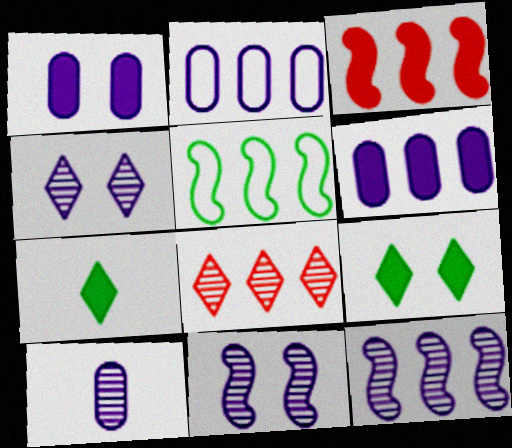[[1, 2, 10], 
[1, 3, 7], 
[3, 5, 12], 
[4, 10, 12], 
[5, 6, 8]]